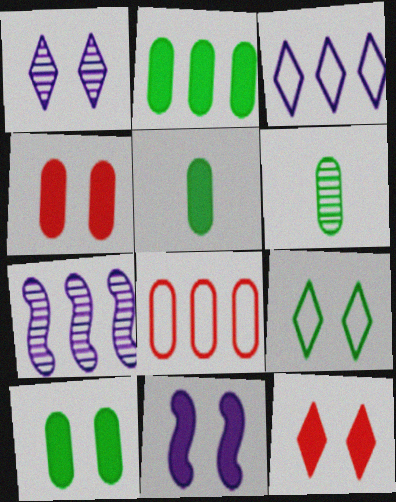[[1, 9, 12], 
[2, 5, 10], 
[10, 11, 12]]